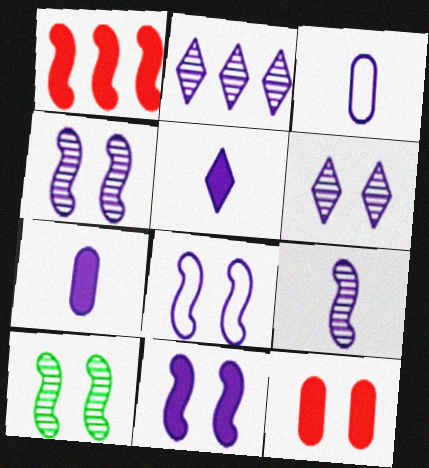[[2, 3, 11], 
[2, 7, 8], 
[3, 5, 9], 
[4, 8, 11]]